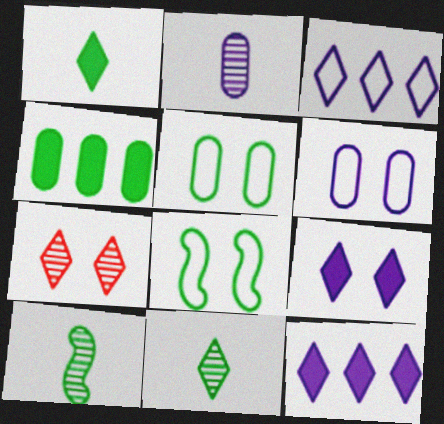[[1, 3, 7], 
[4, 8, 11]]